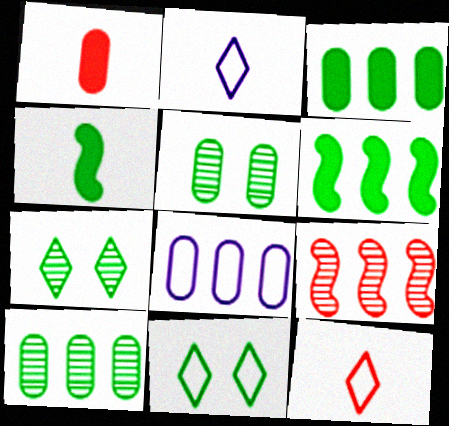[[1, 5, 8], 
[4, 10, 11]]